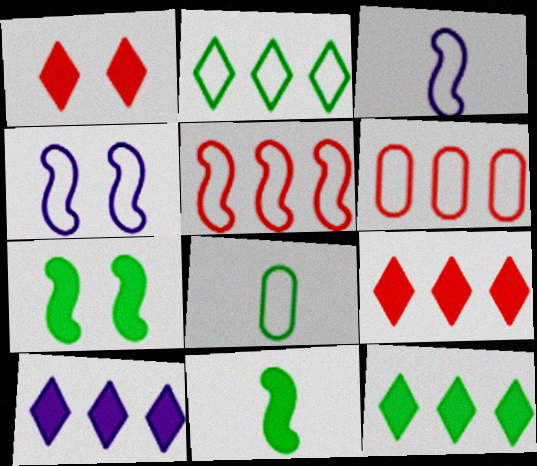[[9, 10, 12]]